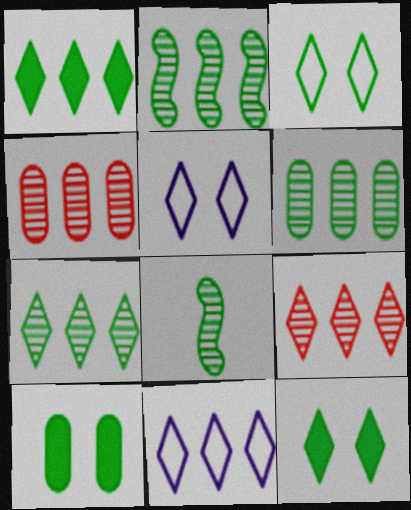[[1, 9, 11], 
[2, 6, 7]]